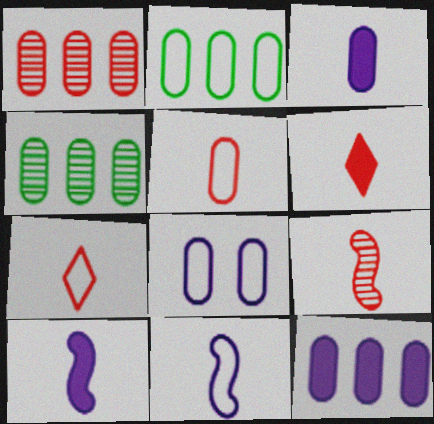[[1, 2, 12], 
[2, 5, 8], 
[5, 6, 9]]